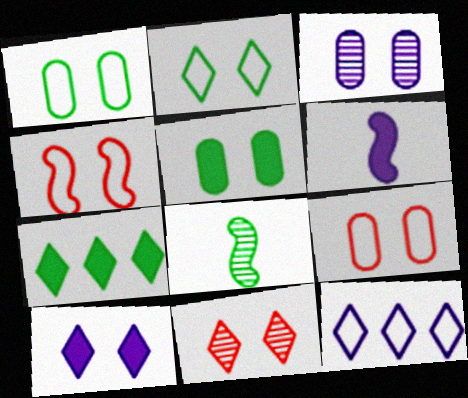[[1, 7, 8], 
[2, 10, 11], 
[3, 5, 9], 
[3, 6, 12]]